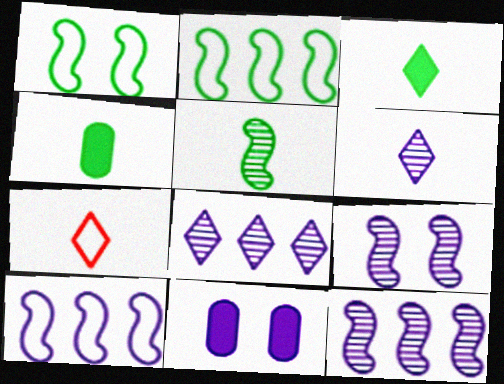[[3, 6, 7], 
[6, 10, 11]]